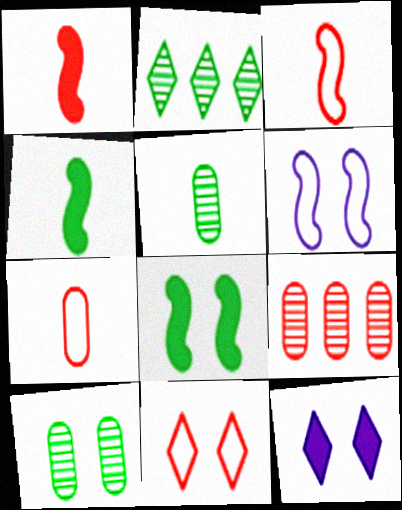[[1, 9, 11]]